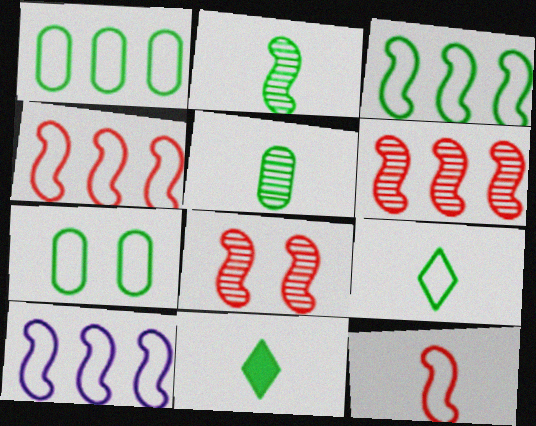[[3, 4, 10], 
[3, 7, 9]]